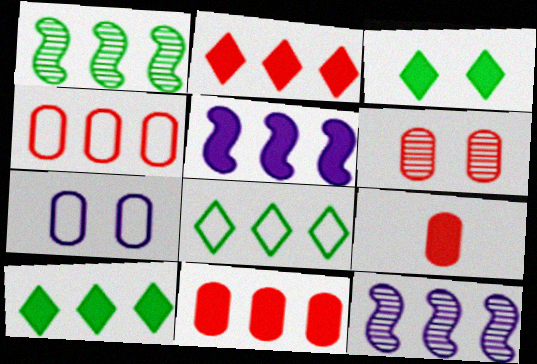[[3, 5, 9], 
[4, 6, 9], 
[4, 10, 12], 
[5, 10, 11], 
[8, 11, 12]]